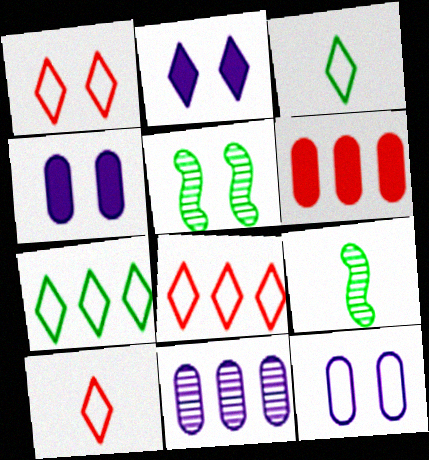[[1, 4, 5], 
[1, 8, 10], 
[4, 8, 9]]